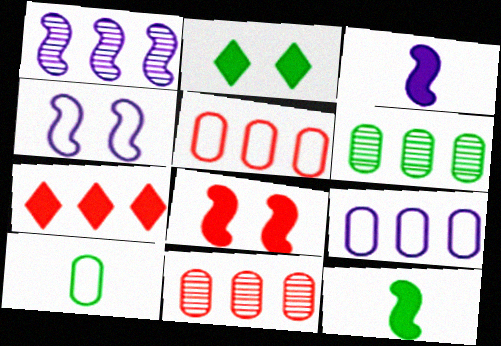[[1, 3, 4]]